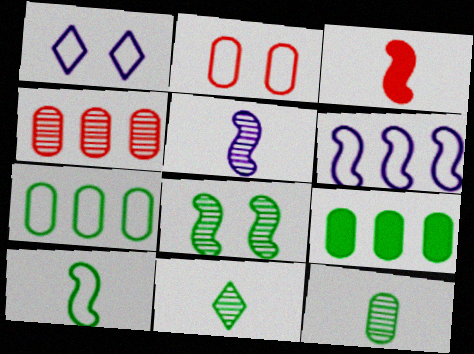[[3, 5, 10], 
[3, 6, 8]]